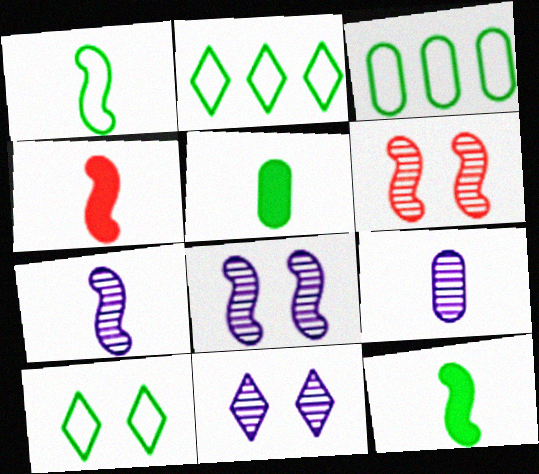[[1, 3, 10], 
[1, 4, 7], 
[3, 4, 11]]